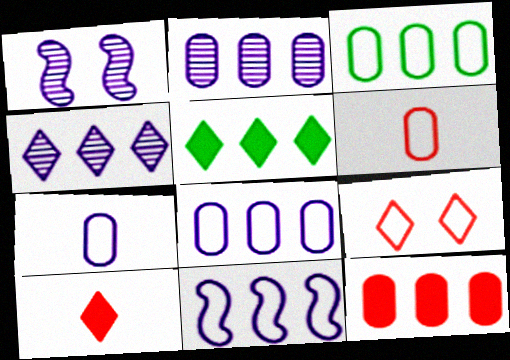[[1, 3, 10], 
[1, 5, 6], 
[2, 3, 12]]